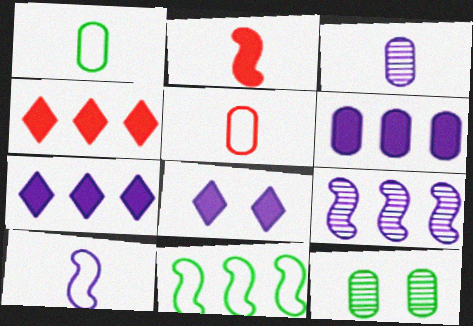[[4, 10, 12], 
[5, 6, 12]]